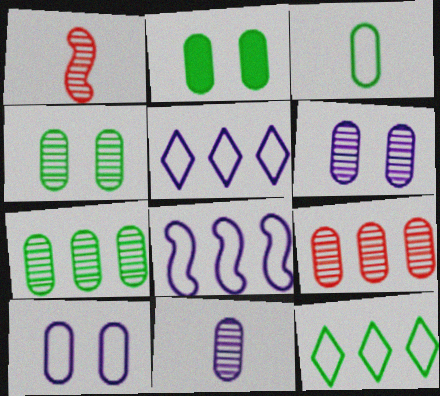[[1, 2, 5], 
[2, 3, 7], 
[4, 9, 11]]